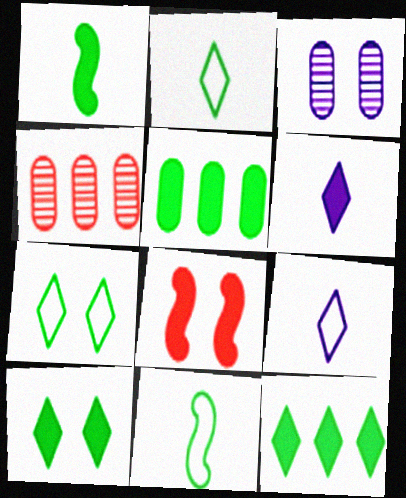[[1, 5, 10], 
[3, 7, 8], 
[5, 6, 8]]